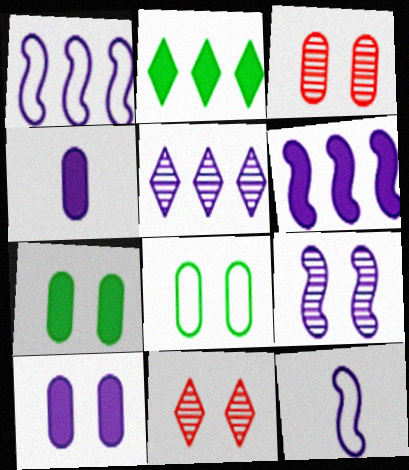[[2, 3, 12], 
[3, 8, 10], 
[5, 10, 12], 
[6, 9, 12]]